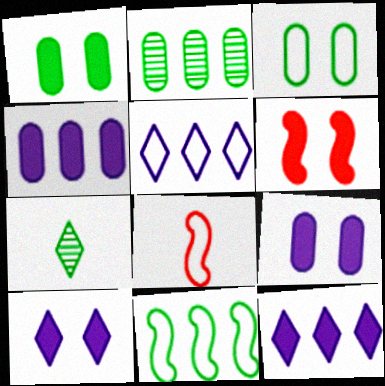[[1, 6, 10], 
[1, 7, 11], 
[2, 8, 10], 
[3, 5, 8]]